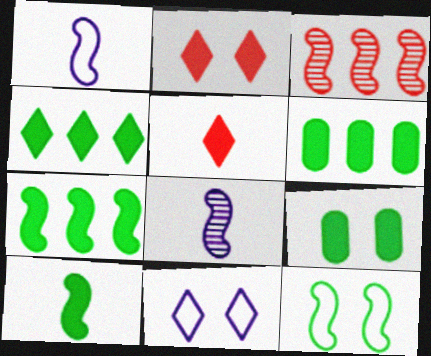[[4, 6, 7], 
[4, 9, 10]]